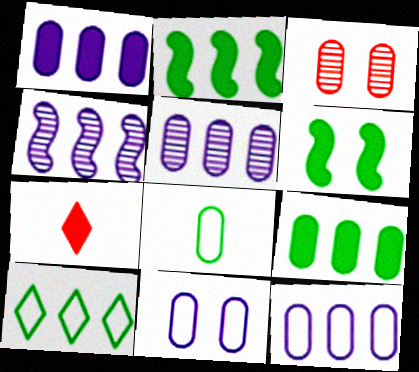[[1, 3, 8], 
[1, 5, 12], 
[1, 6, 7]]